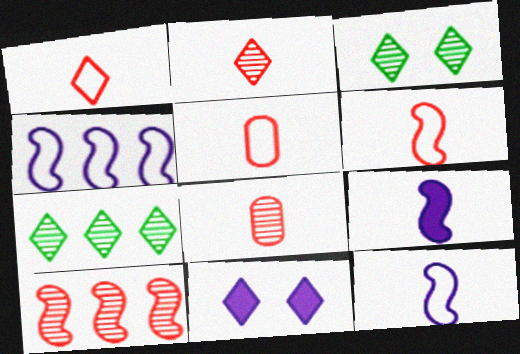[[1, 5, 6], 
[1, 7, 11]]